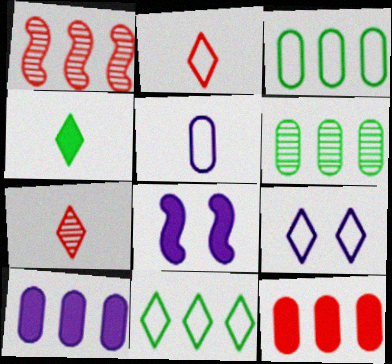[[1, 10, 11], 
[2, 6, 8], 
[2, 9, 11], 
[3, 7, 8], 
[4, 8, 12]]